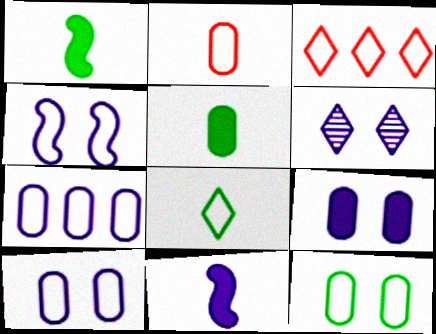[[2, 7, 12], 
[4, 6, 9], 
[6, 7, 11]]